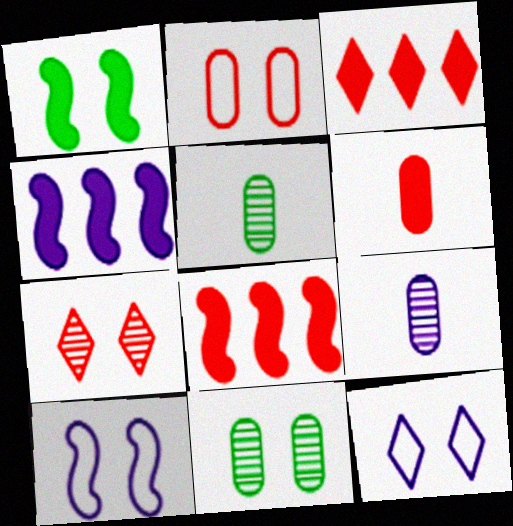[[3, 5, 10], 
[4, 9, 12], 
[5, 8, 12]]